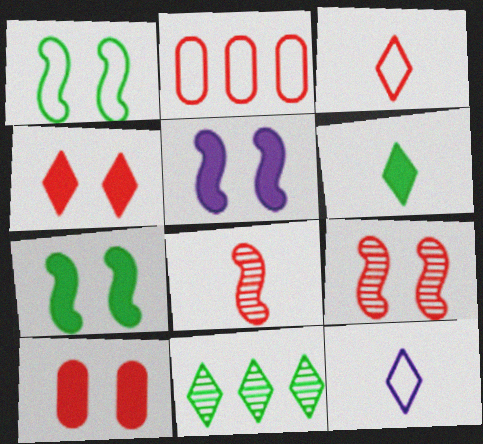[[1, 2, 12], 
[1, 5, 9], 
[2, 4, 8], 
[4, 11, 12]]